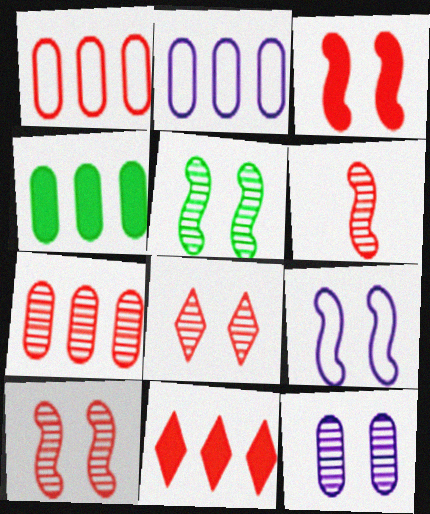[[2, 4, 7], 
[3, 5, 9], 
[5, 8, 12], 
[6, 7, 8]]